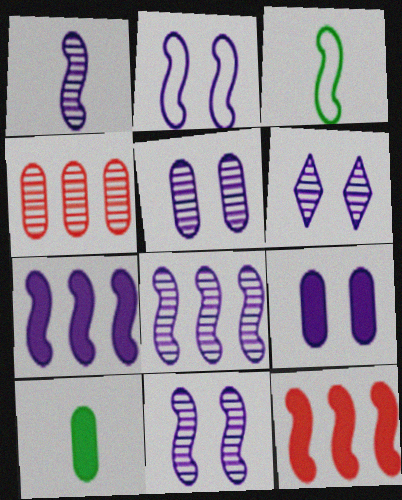[[1, 2, 7], 
[1, 8, 11], 
[2, 6, 9], 
[3, 11, 12], 
[5, 6, 11]]